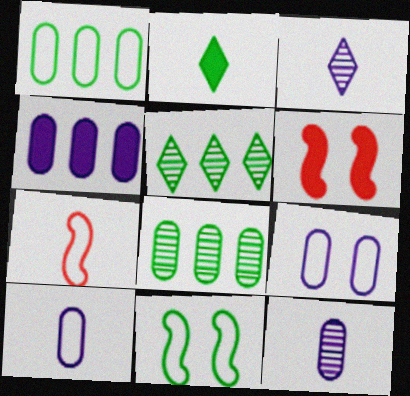[[1, 3, 6], 
[2, 4, 6], 
[2, 7, 12], 
[2, 8, 11], 
[4, 9, 12], 
[5, 6, 10]]